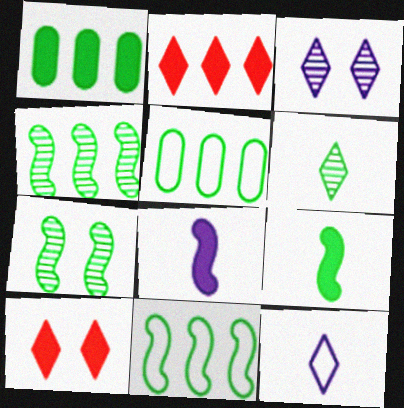[[1, 8, 10], 
[7, 9, 11]]